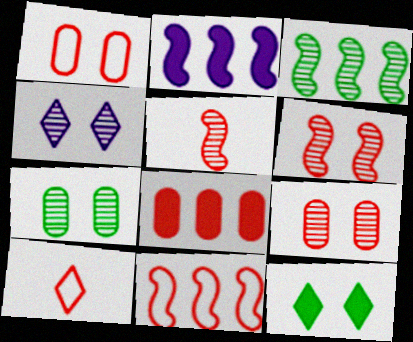[[1, 10, 11], 
[2, 3, 11], 
[2, 7, 10], 
[4, 6, 7], 
[6, 8, 10]]